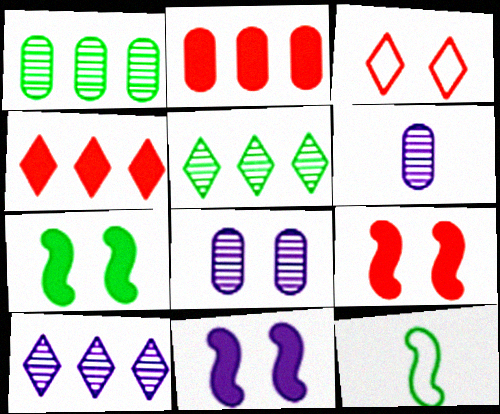[[3, 7, 8], 
[4, 8, 12], 
[7, 9, 11]]